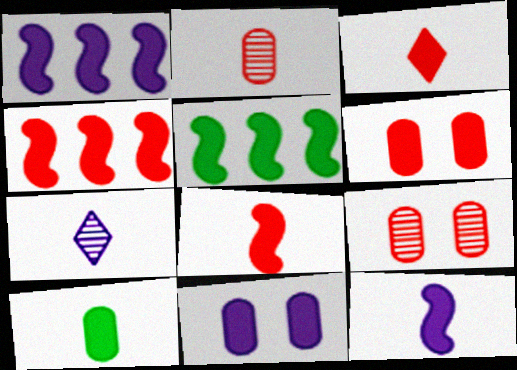[[1, 4, 5], 
[3, 4, 6], 
[3, 5, 11], 
[3, 10, 12]]